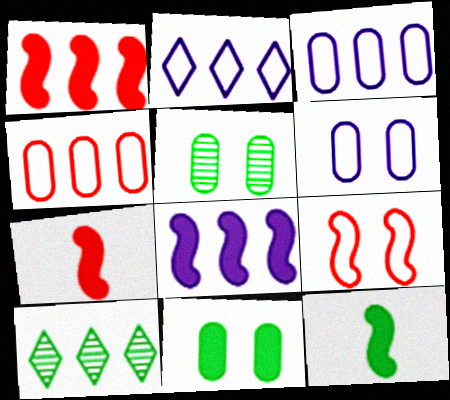[[1, 3, 10], 
[2, 5, 7], 
[4, 8, 10], 
[6, 7, 10]]